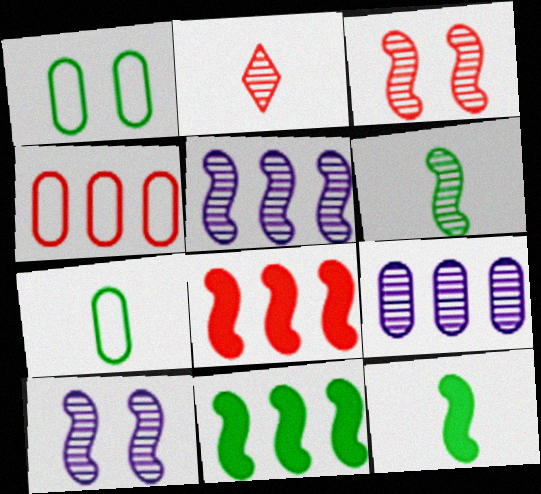[[3, 5, 6]]